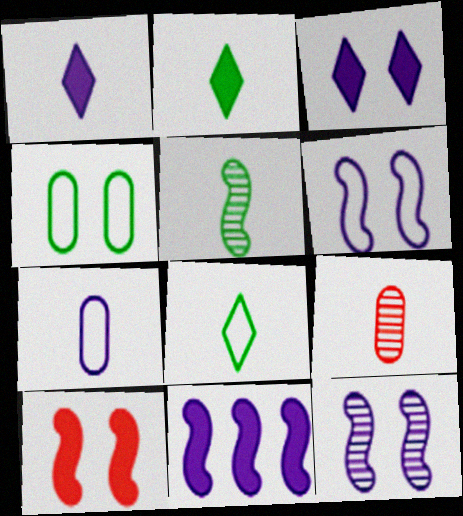[]